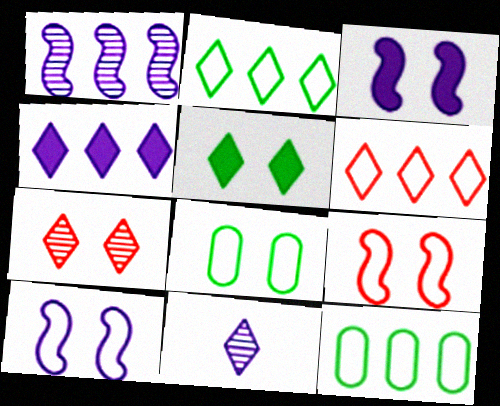[[3, 7, 8], 
[5, 6, 11]]